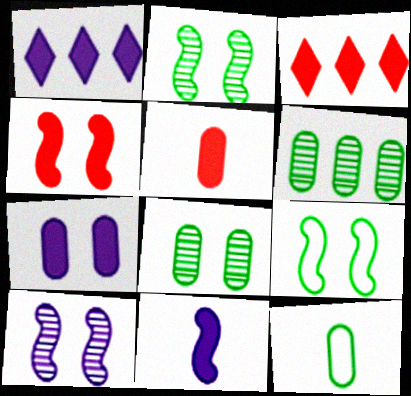[[1, 7, 11], 
[3, 4, 5], 
[3, 10, 12], 
[4, 9, 10]]